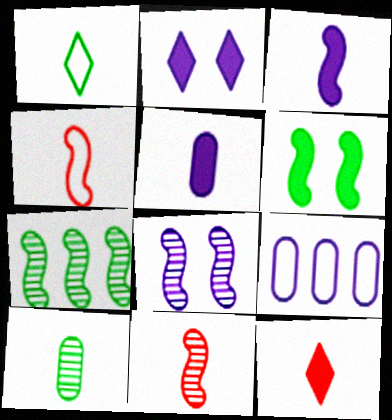[[1, 5, 11], 
[7, 8, 11]]